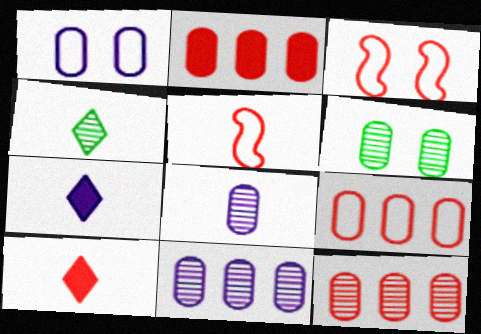[[2, 9, 12], 
[3, 10, 12], 
[6, 8, 12]]